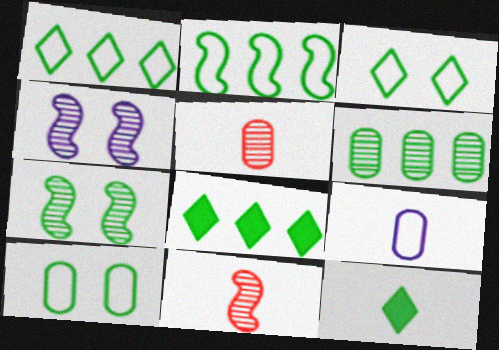[[2, 6, 8], 
[9, 11, 12]]